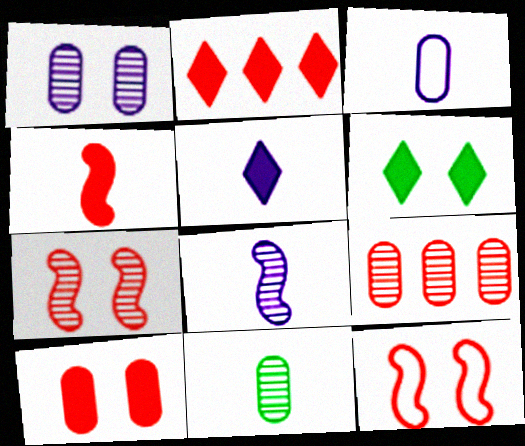[[1, 6, 12], 
[1, 9, 11], 
[2, 4, 10], 
[2, 5, 6], 
[3, 5, 8]]